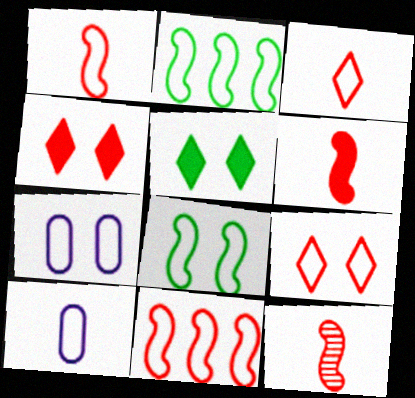[[1, 6, 12], 
[2, 3, 7], 
[2, 9, 10], 
[7, 8, 9]]